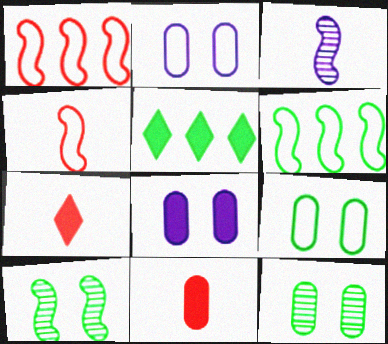[]